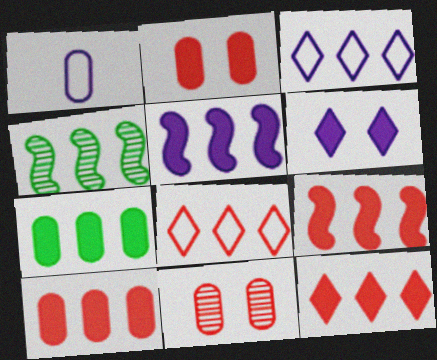[[1, 7, 11], 
[3, 4, 10], 
[5, 7, 12], 
[9, 10, 12]]